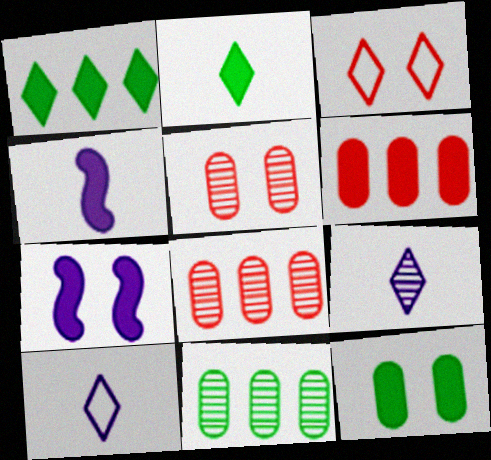[[1, 3, 9], 
[2, 6, 7], 
[3, 4, 11]]